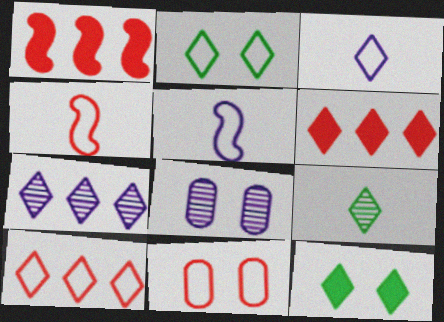[[2, 3, 10], 
[4, 10, 11]]